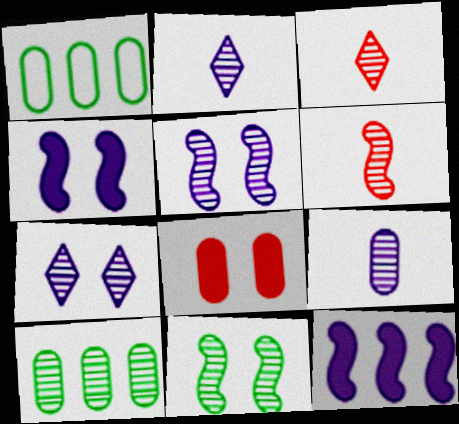[[1, 3, 4], 
[1, 8, 9], 
[3, 5, 10], 
[6, 7, 10]]